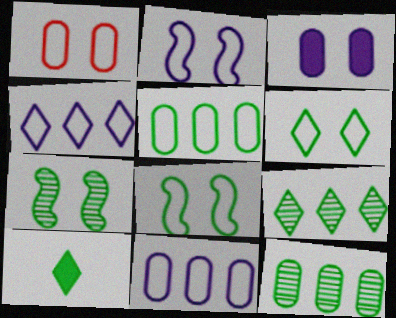[[1, 2, 6], 
[5, 7, 10], 
[6, 9, 10], 
[8, 10, 12]]